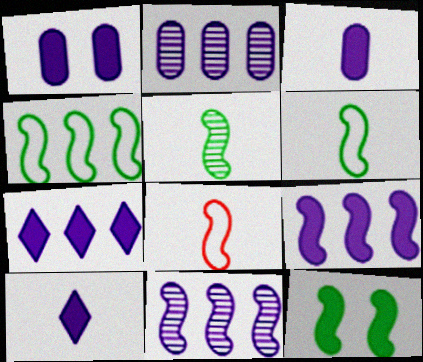[[1, 9, 10], 
[4, 5, 12], 
[8, 11, 12]]